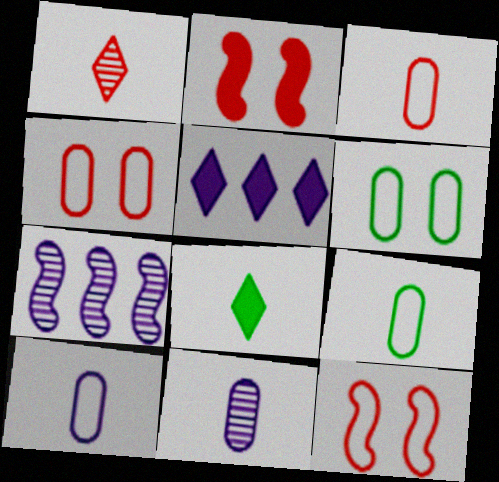[[3, 9, 10], 
[4, 7, 8]]